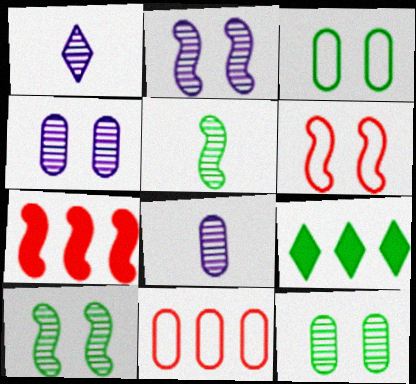[[1, 3, 7], 
[3, 5, 9], 
[6, 8, 9]]